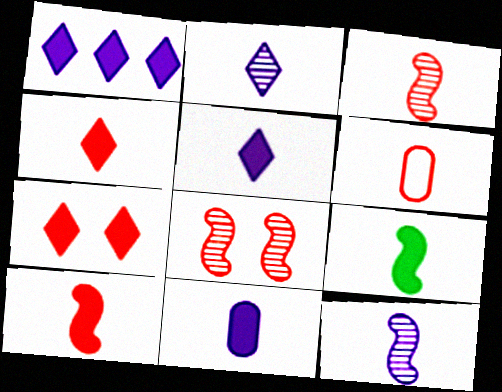[[2, 6, 9], 
[3, 4, 6], 
[4, 9, 11]]